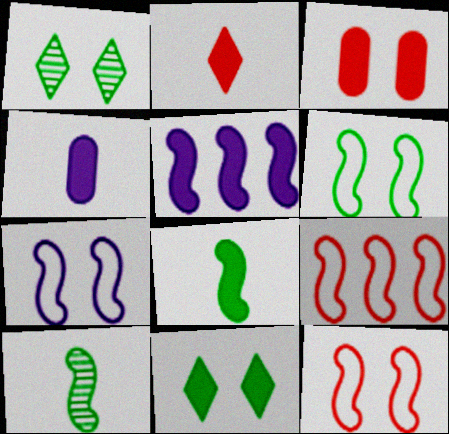[[1, 3, 7], 
[1, 4, 9], 
[2, 4, 8], 
[5, 10, 12], 
[6, 7, 12]]